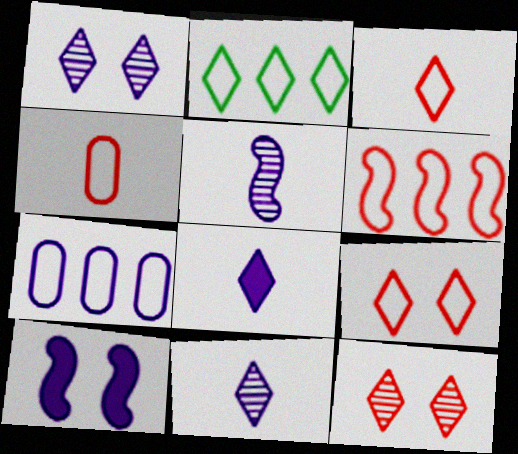[[2, 6, 7], 
[2, 8, 12], 
[4, 6, 9], 
[7, 10, 11]]